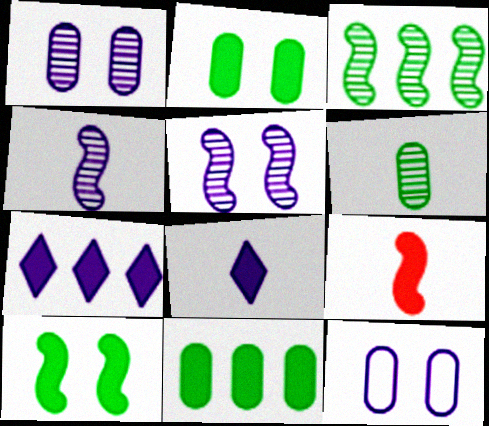[[2, 7, 9], 
[4, 7, 12]]